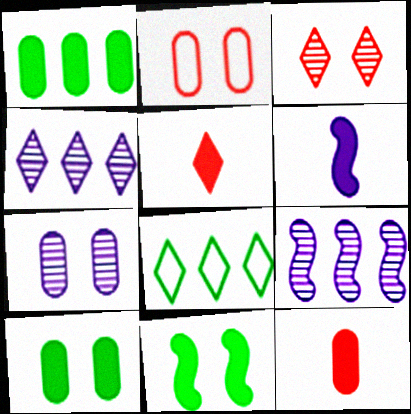[[2, 7, 10]]